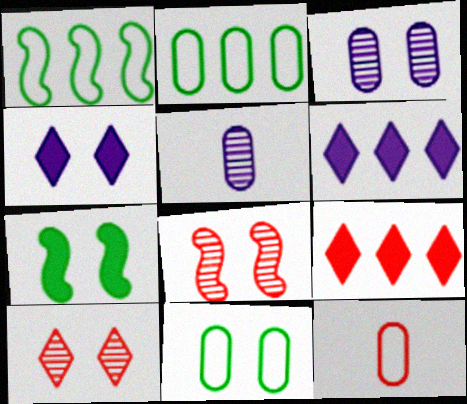[[4, 8, 11], 
[8, 9, 12]]